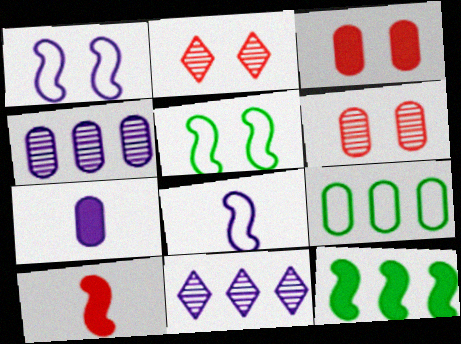[[1, 7, 11], 
[6, 7, 9]]